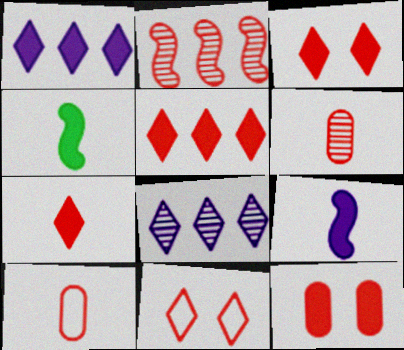[[1, 4, 12], 
[2, 3, 10], 
[3, 5, 7]]